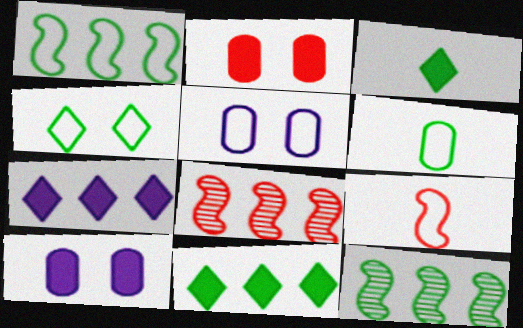[[1, 4, 6], 
[3, 5, 8]]